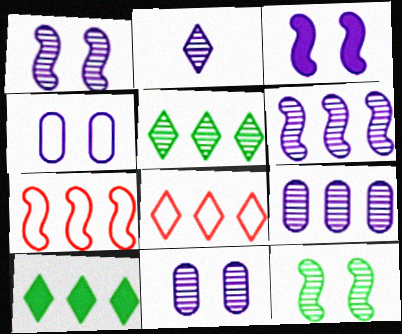[[1, 2, 9], 
[2, 6, 11], 
[7, 9, 10]]